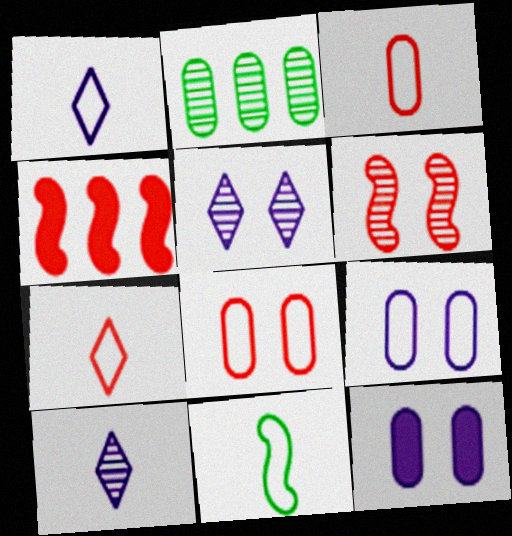[[1, 3, 11], 
[2, 3, 12], 
[2, 6, 10]]